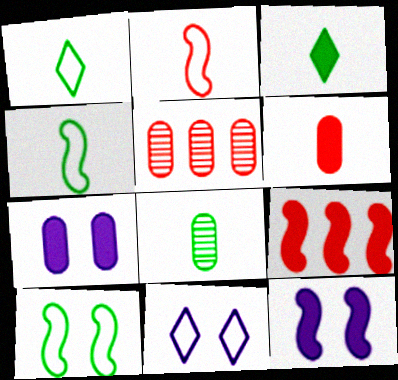[[1, 5, 12], 
[3, 4, 8], 
[3, 7, 9], 
[8, 9, 11]]